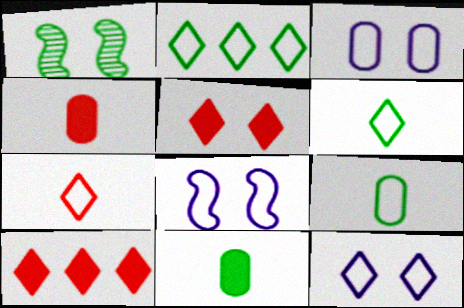[[1, 2, 11], 
[1, 3, 5], 
[2, 7, 12], 
[3, 8, 12]]